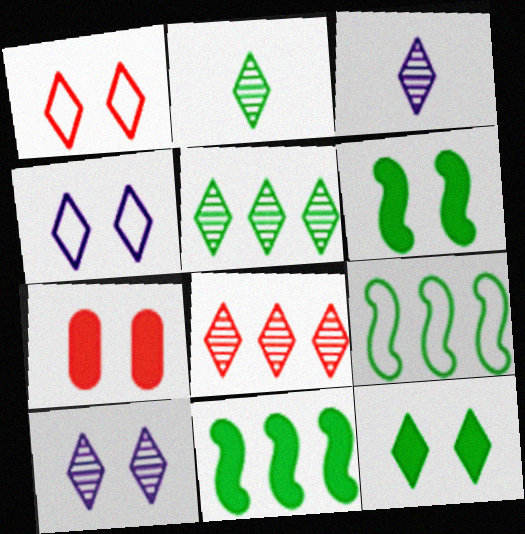[[1, 10, 12], 
[2, 8, 10], 
[3, 7, 9]]